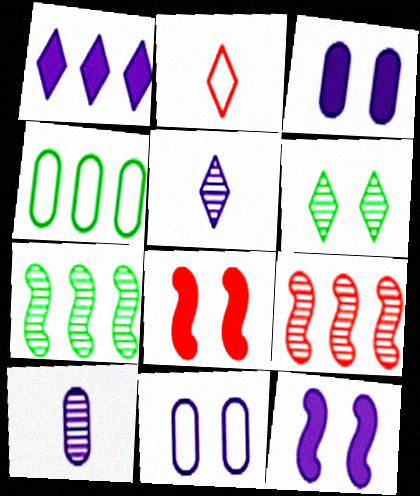[[1, 2, 6], 
[1, 4, 9], 
[2, 3, 7], 
[4, 5, 8], 
[6, 8, 11], 
[6, 9, 10]]